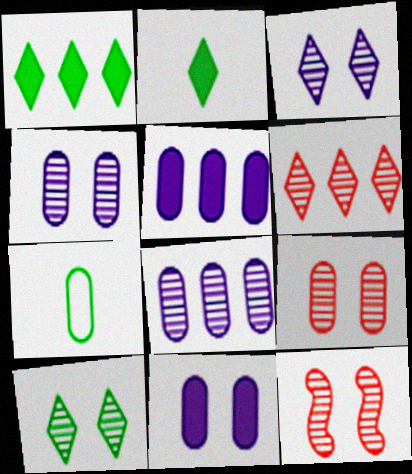[[4, 10, 12], 
[5, 7, 9]]